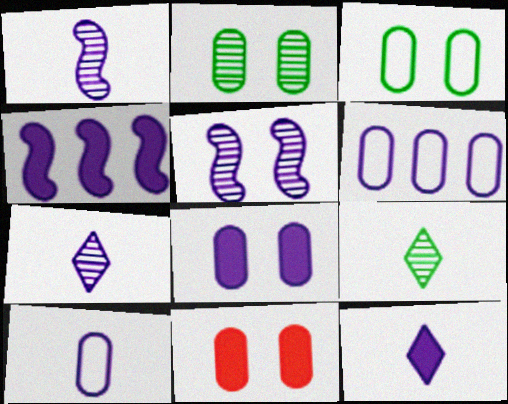[[1, 10, 12], 
[4, 8, 12], 
[5, 6, 12]]